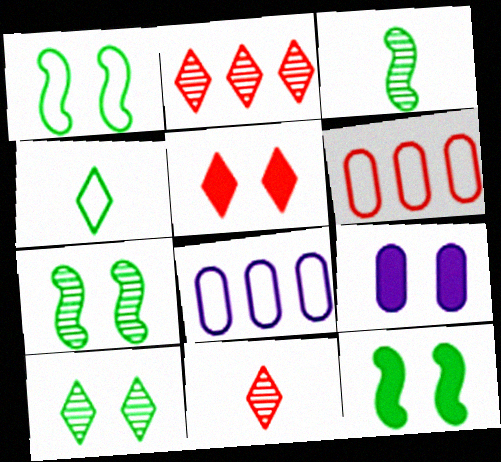[[1, 7, 12], 
[3, 5, 8], 
[5, 9, 12], 
[8, 11, 12]]